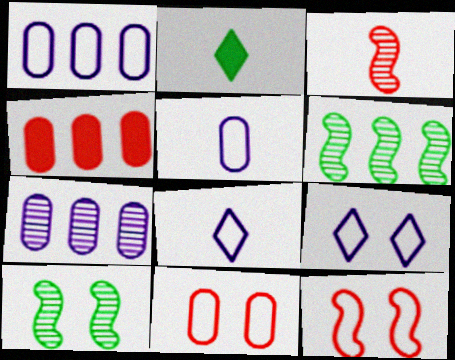[[2, 3, 5], 
[2, 7, 12], 
[4, 8, 10]]